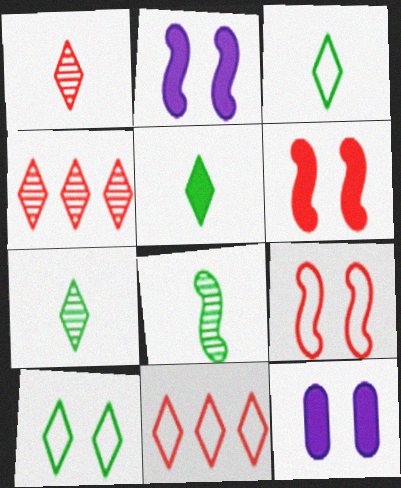[[3, 5, 7], 
[8, 11, 12]]